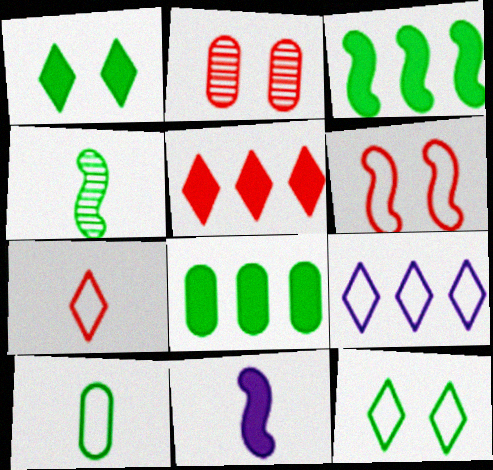[[4, 8, 12], 
[6, 9, 10], 
[7, 9, 12]]